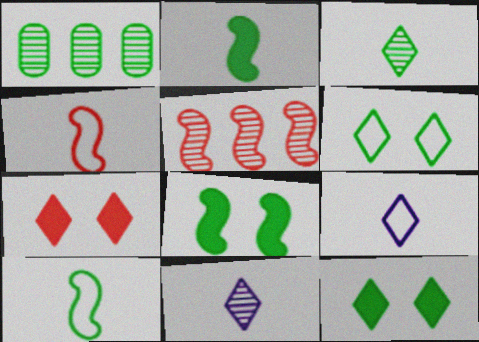[[1, 2, 6], 
[1, 10, 12]]